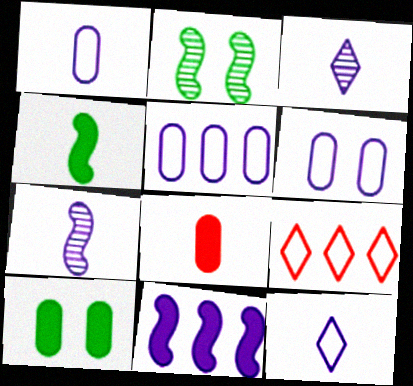[[1, 5, 6], 
[3, 6, 11], 
[7, 9, 10]]